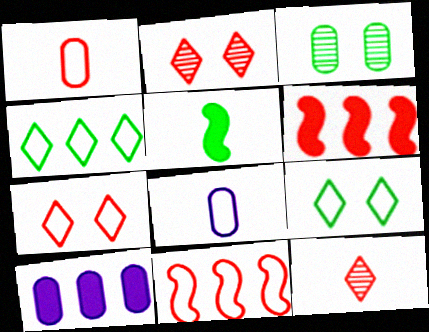[[1, 2, 6], 
[1, 3, 10], 
[1, 7, 11], 
[3, 4, 5], 
[5, 8, 12], 
[8, 9, 11]]